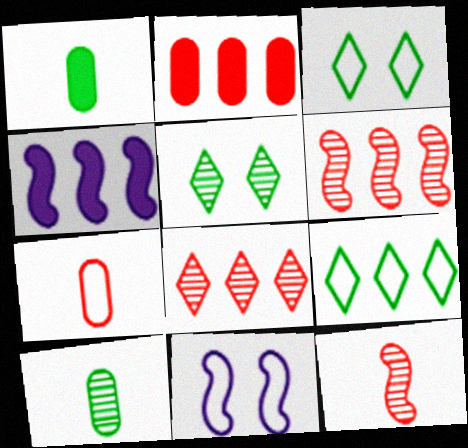[[1, 8, 11], 
[4, 5, 7], 
[7, 9, 11]]